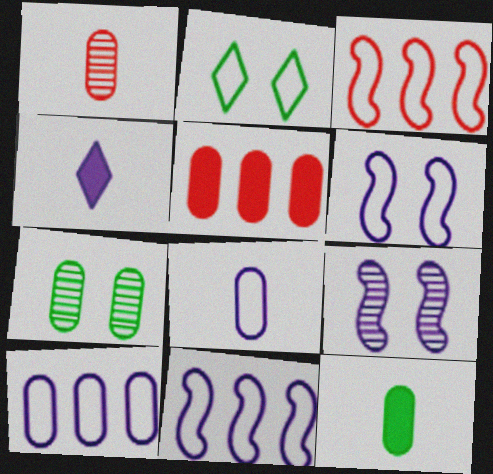[[1, 8, 12], 
[2, 3, 8], 
[3, 4, 7], 
[4, 9, 10], 
[5, 7, 8]]